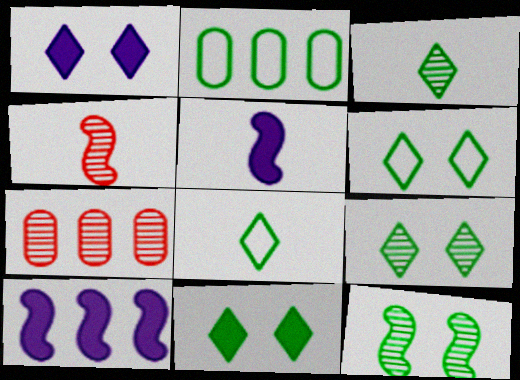[[1, 2, 4], 
[5, 6, 7], 
[6, 9, 11]]